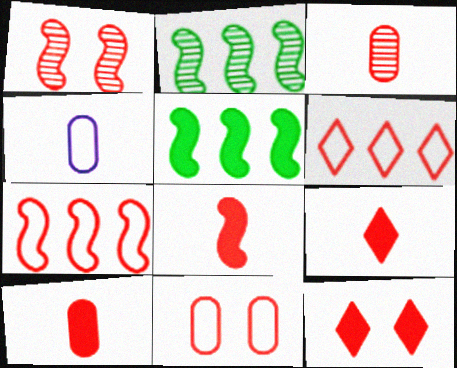[[1, 6, 10], 
[1, 7, 8], 
[1, 11, 12], 
[2, 4, 12], 
[3, 7, 12], 
[8, 9, 10]]